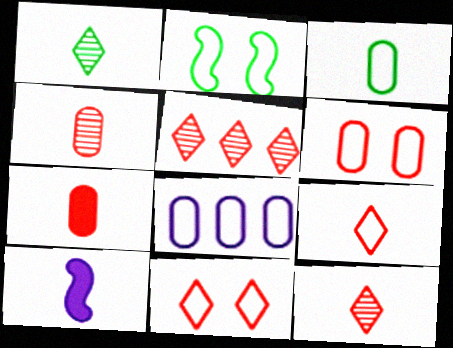[[2, 8, 9], 
[3, 6, 8], 
[3, 10, 12]]